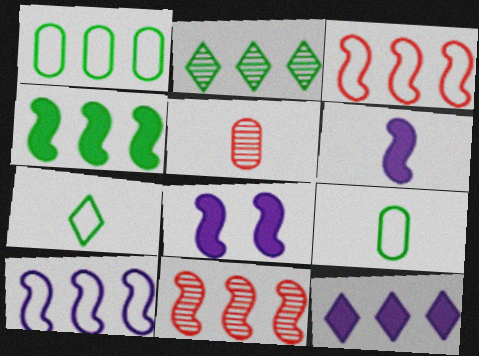[[1, 2, 4], 
[1, 11, 12], 
[4, 10, 11], 
[5, 6, 7]]